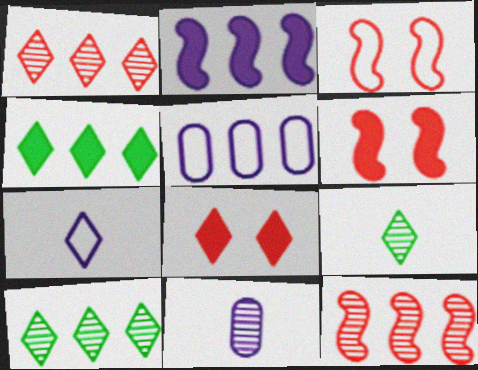[[3, 4, 11], 
[4, 5, 12], 
[5, 6, 9], 
[7, 8, 10]]